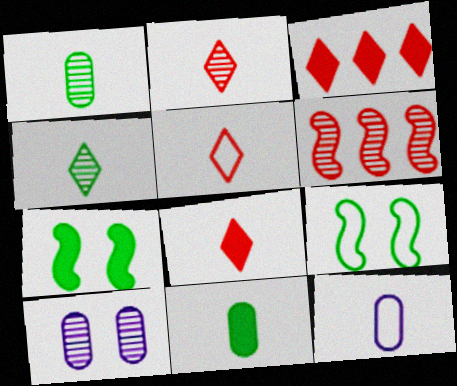[[2, 5, 8], 
[4, 6, 10]]